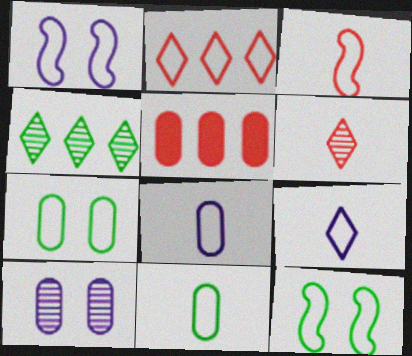[[1, 2, 11], 
[2, 8, 12], 
[3, 9, 11], 
[5, 10, 11]]